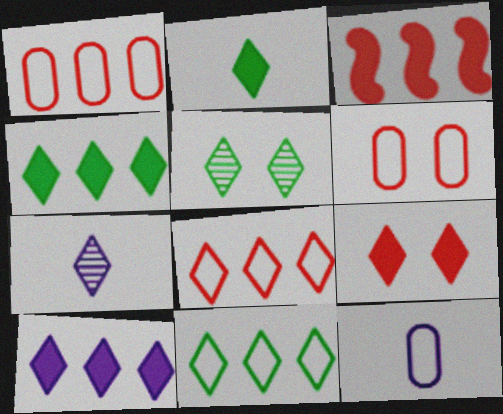[[2, 5, 11], 
[2, 9, 10], 
[3, 5, 12], 
[7, 9, 11]]